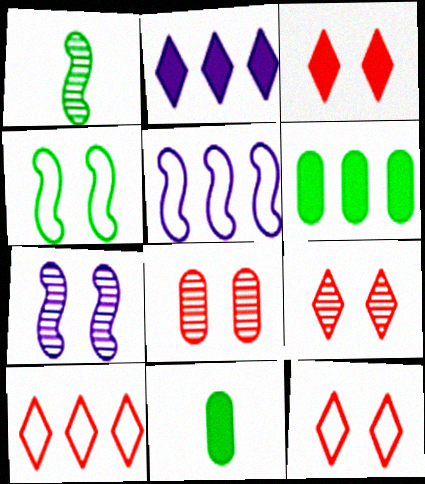[[3, 9, 12], 
[5, 9, 11], 
[7, 10, 11]]